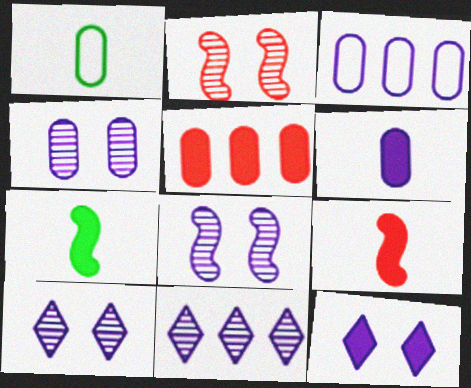[[1, 4, 5], 
[3, 4, 6], 
[4, 8, 10], 
[5, 7, 12]]